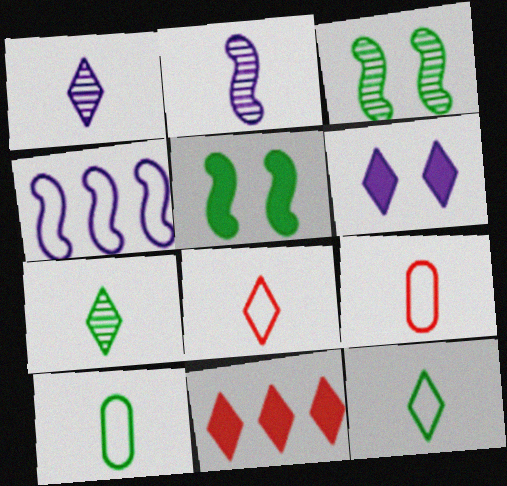[]